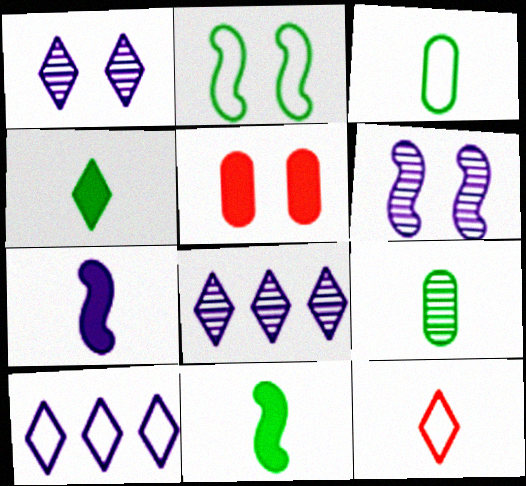[[1, 2, 5], 
[7, 9, 12]]